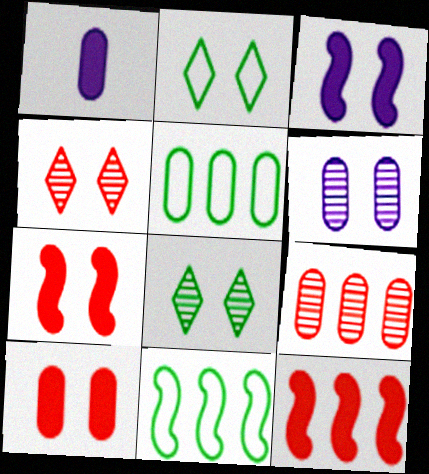[[1, 4, 11], 
[2, 6, 7]]